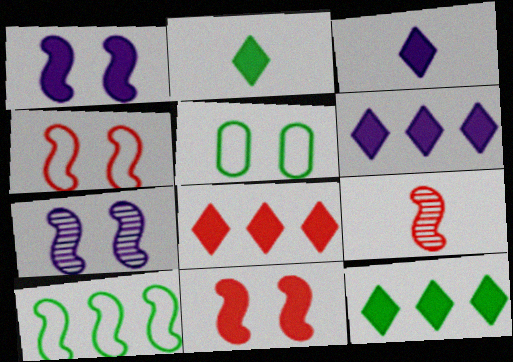[[1, 9, 10], 
[5, 6, 9], 
[6, 8, 12]]